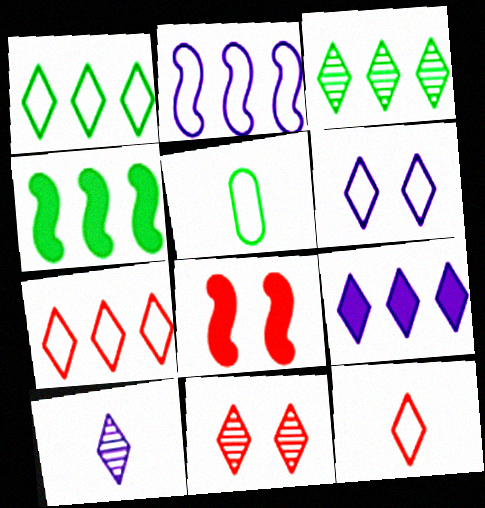[[1, 6, 12], 
[3, 7, 9], 
[3, 10, 11], 
[6, 9, 10]]